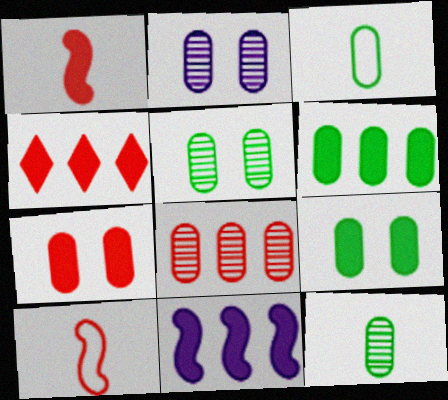[[1, 4, 7], 
[2, 8, 12], 
[3, 5, 6], 
[4, 6, 11]]